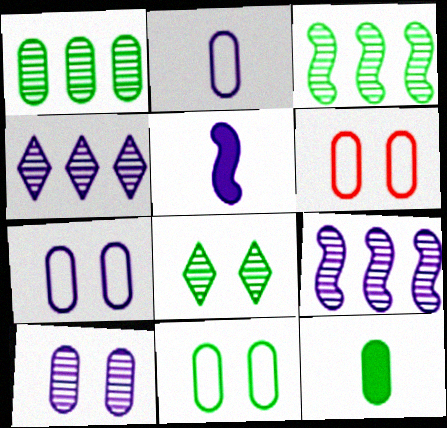[[1, 11, 12], 
[4, 5, 7], 
[6, 7, 11]]